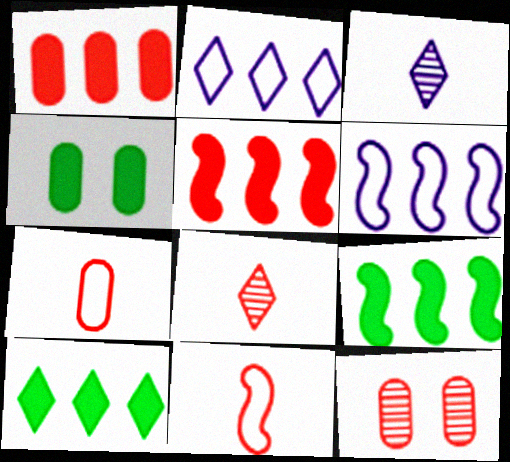[[1, 7, 12], 
[4, 6, 8]]